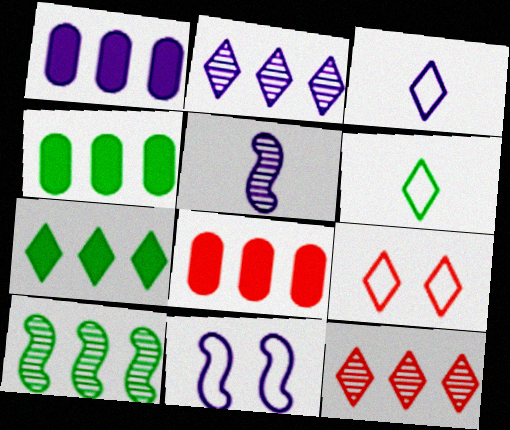[[1, 4, 8], 
[4, 5, 9]]